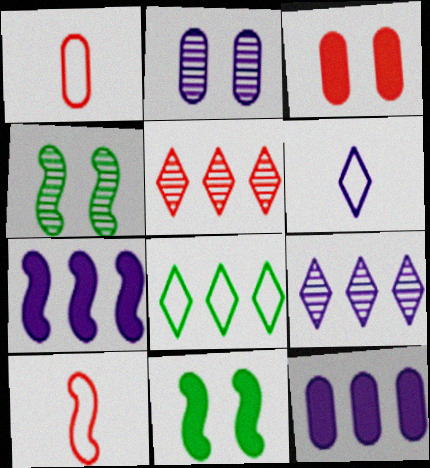[[1, 9, 11], 
[2, 6, 7], 
[3, 5, 10], 
[4, 7, 10]]